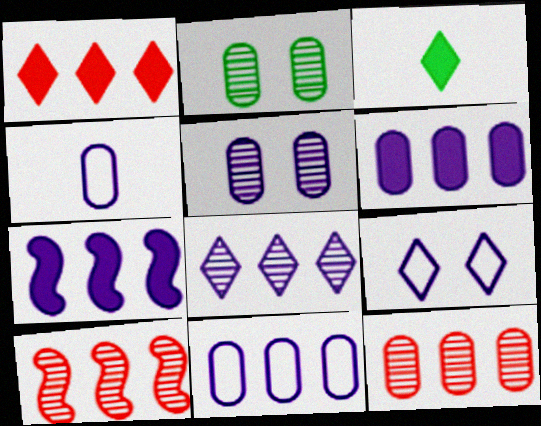[[4, 5, 6], 
[7, 8, 11]]